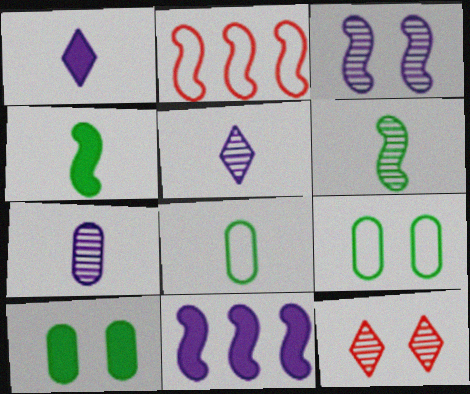[[2, 3, 4], 
[2, 5, 10], 
[8, 11, 12]]